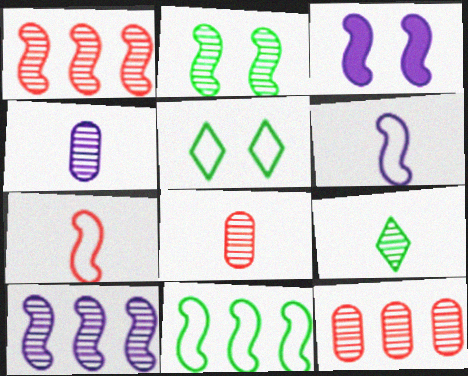[[3, 6, 10]]